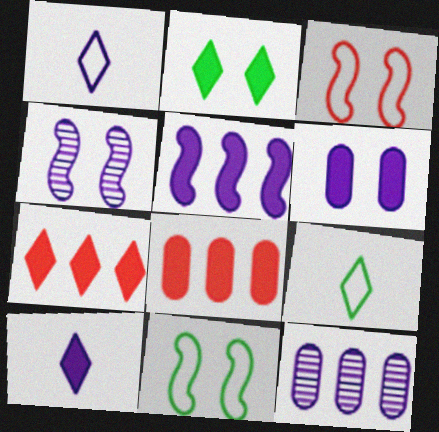[[2, 7, 10], 
[4, 8, 9], 
[5, 6, 10]]